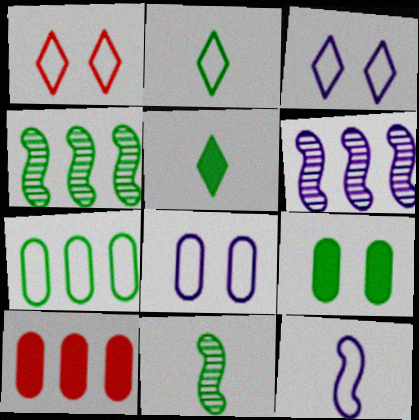[[1, 7, 12], 
[2, 4, 9], 
[3, 10, 11]]